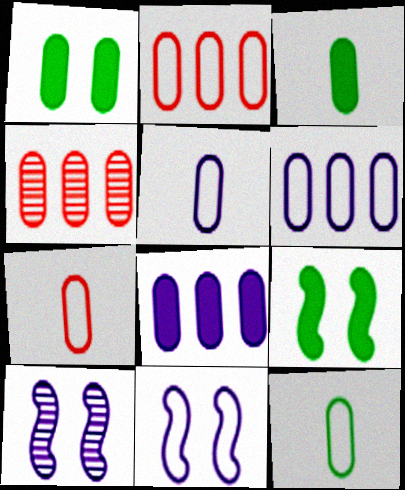[[1, 4, 5], 
[5, 7, 12]]